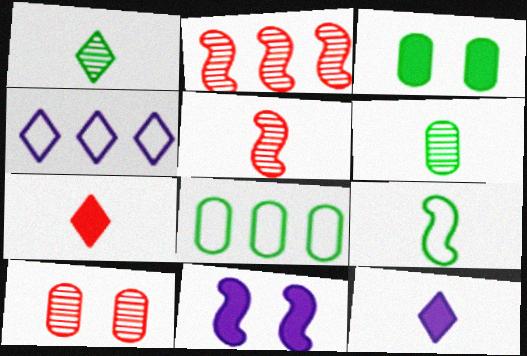[[2, 9, 11], 
[3, 4, 5], 
[3, 6, 8]]